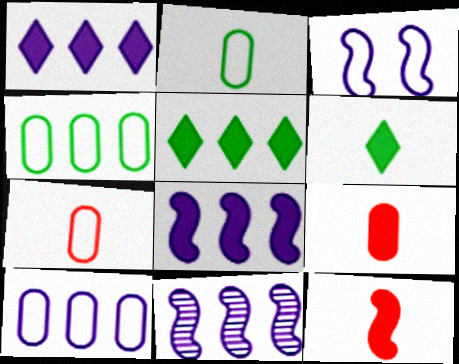[[1, 10, 11]]